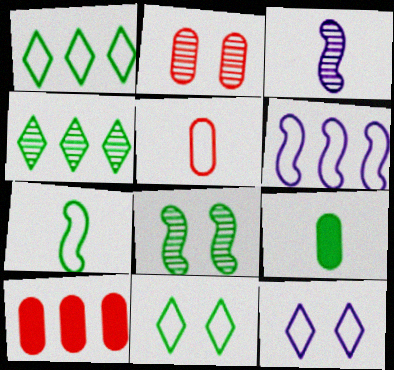[[1, 8, 9], 
[2, 3, 4], 
[2, 5, 10], 
[3, 10, 11], 
[4, 6, 10], 
[5, 6, 11]]